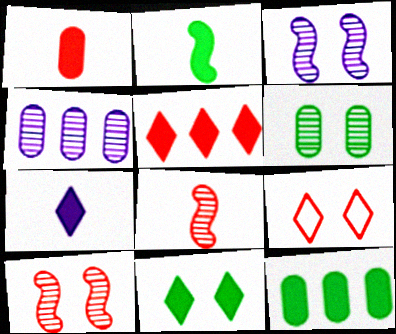[[1, 2, 7], 
[2, 4, 9], 
[2, 11, 12], 
[5, 7, 11]]